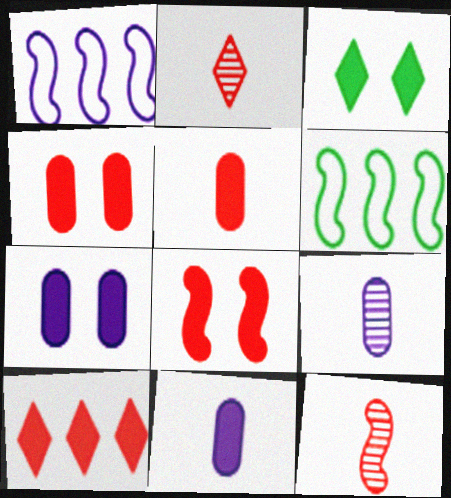[[2, 6, 7], 
[3, 7, 8], 
[5, 8, 10]]